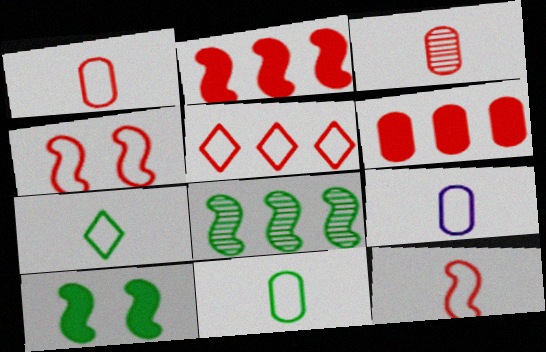[[1, 4, 5], 
[1, 9, 11], 
[7, 9, 12]]